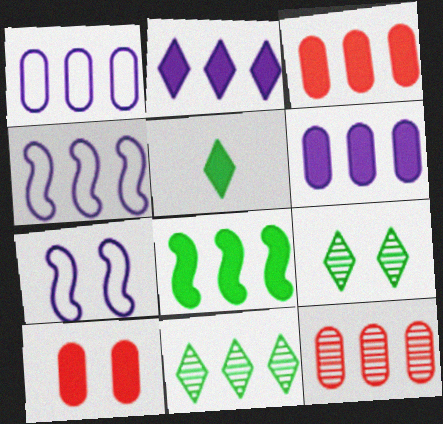[[2, 3, 8], 
[3, 4, 11], 
[5, 7, 12], 
[7, 9, 10]]